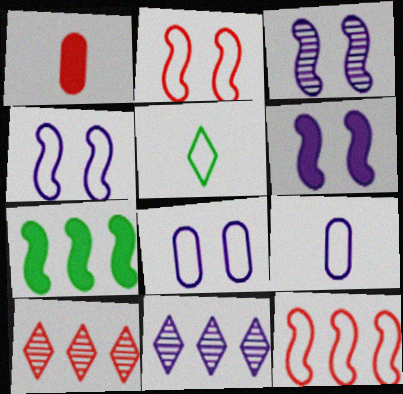[[1, 2, 10], 
[3, 4, 6], 
[5, 8, 12], 
[6, 9, 11]]